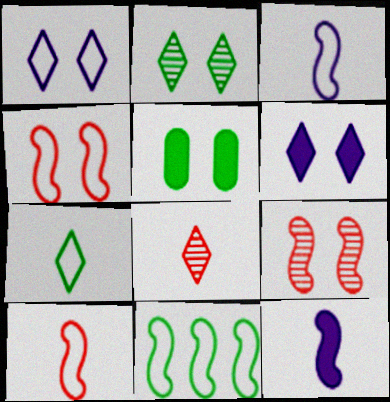[[1, 5, 9], 
[3, 4, 11], 
[9, 11, 12]]